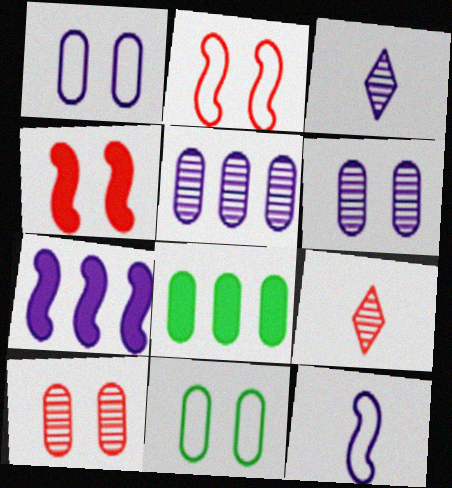[[1, 3, 7], 
[2, 3, 8], 
[7, 9, 11]]